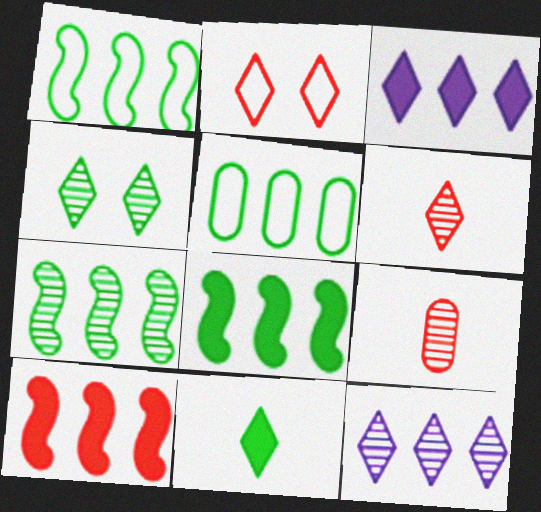[[1, 7, 8], 
[2, 9, 10], 
[2, 11, 12], 
[4, 6, 12], 
[5, 10, 12]]